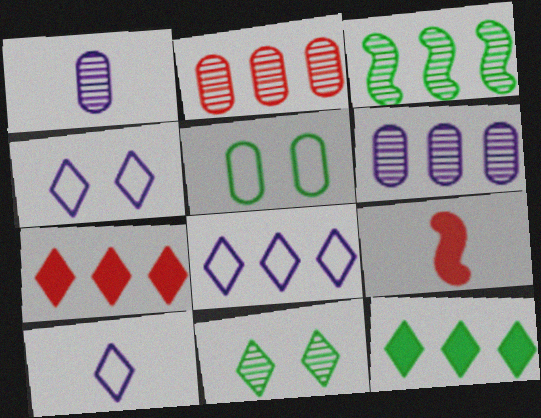[[4, 8, 10], 
[7, 10, 11]]